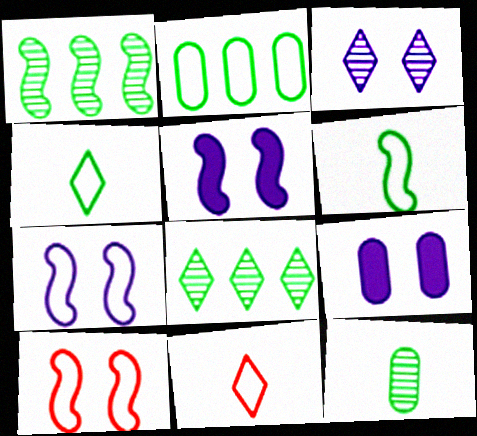[[1, 9, 11], 
[2, 7, 11], 
[3, 7, 9]]